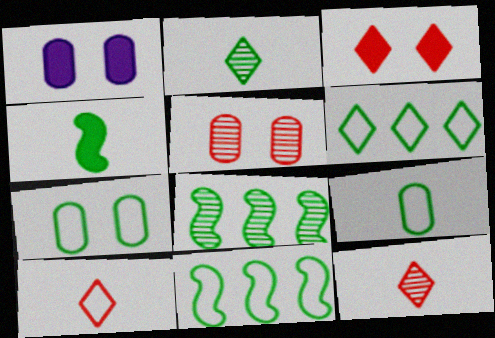[[1, 5, 7], 
[1, 8, 10], 
[1, 11, 12], 
[2, 4, 9]]